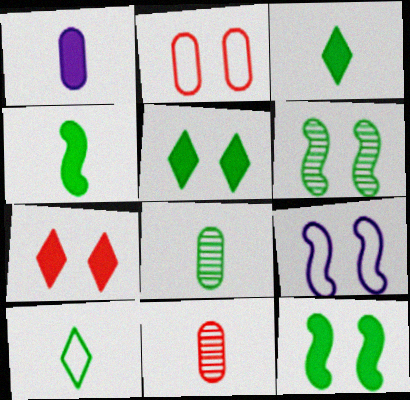[[4, 8, 10]]